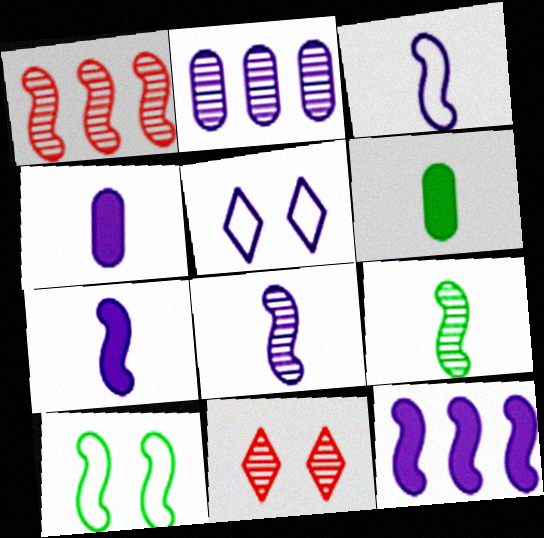[[1, 5, 6], 
[1, 7, 10], 
[2, 5, 7], 
[2, 9, 11], 
[3, 7, 8]]